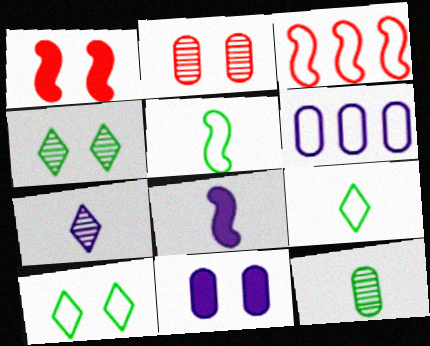[]